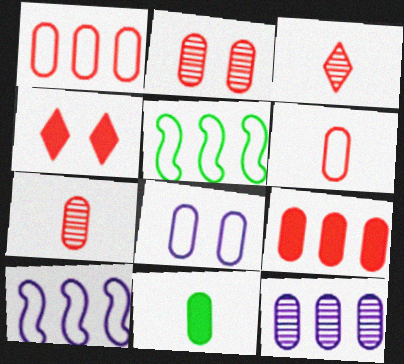[[2, 6, 9]]